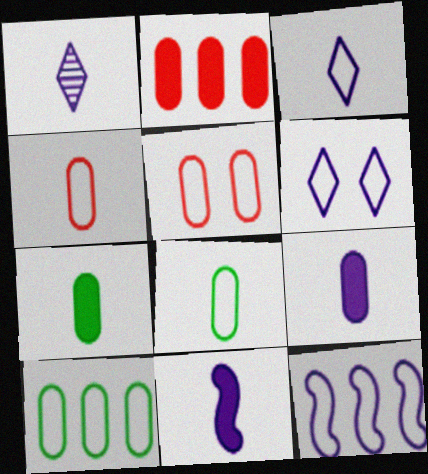[]